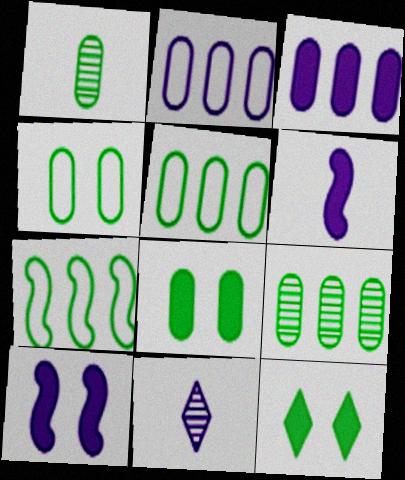[[1, 5, 8], 
[1, 7, 12], 
[2, 10, 11]]